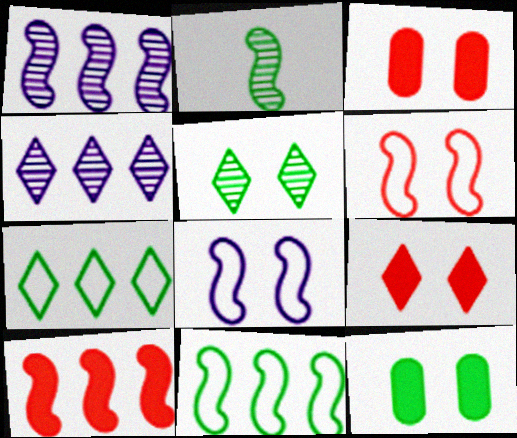[[1, 10, 11], 
[2, 7, 12], 
[2, 8, 10], 
[3, 5, 8]]